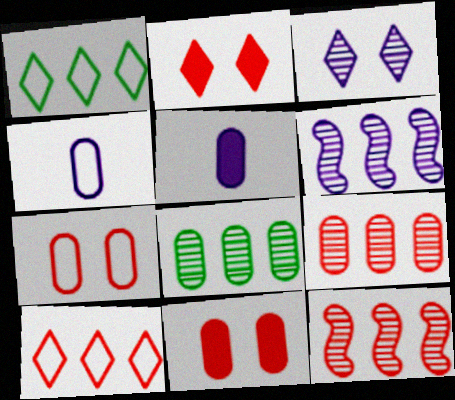[[4, 8, 11], 
[5, 7, 8]]